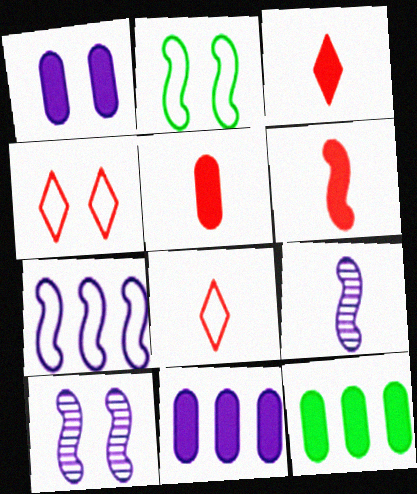[[1, 5, 12], 
[3, 5, 6], 
[4, 9, 12], 
[8, 10, 12]]